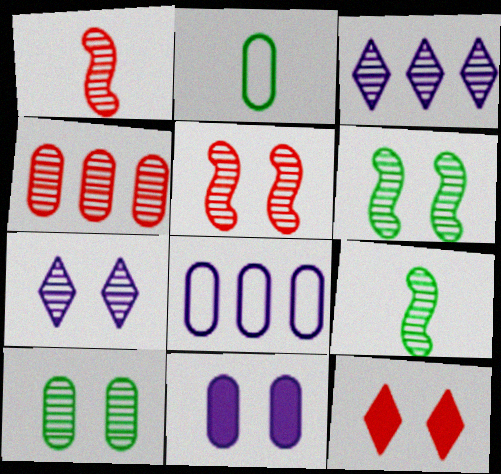[[1, 3, 10], 
[2, 4, 11], 
[4, 7, 9], 
[5, 7, 10], 
[8, 9, 12]]